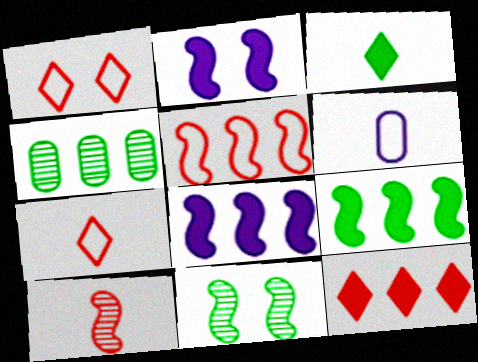[[2, 4, 7], 
[3, 6, 10], 
[6, 11, 12]]